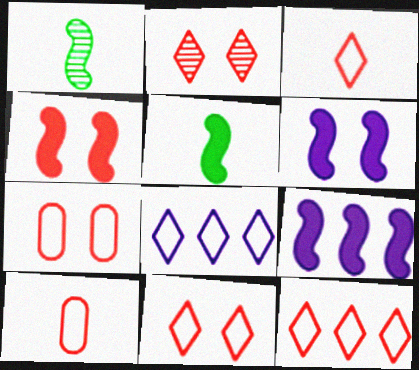[[2, 4, 7], 
[3, 11, 12], 
[4, 5, 9]]